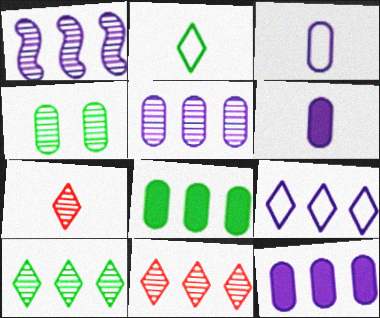[[1, 4, 7], 
[1, 9, 12]]